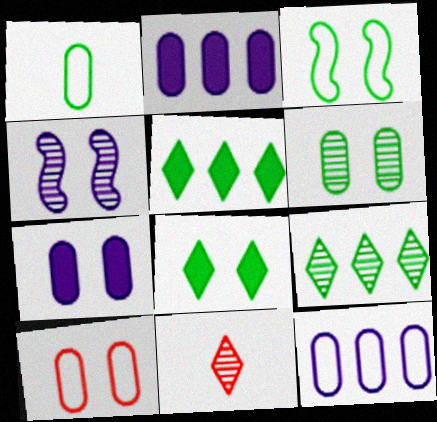[[1, 10, 12], 
[2, 3, 11], 
[3, 6, 8], 
[4, 8, 10], 
[6, 7, 10]]